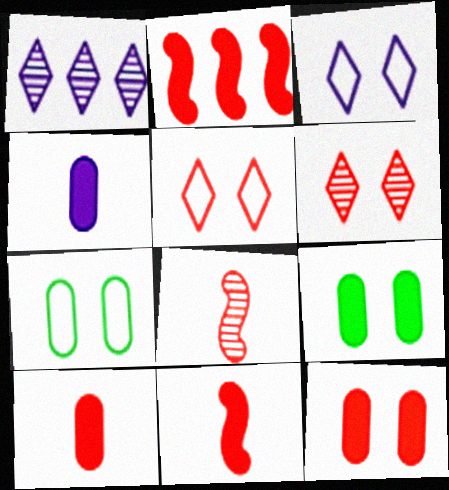[[1, 7, 11]]